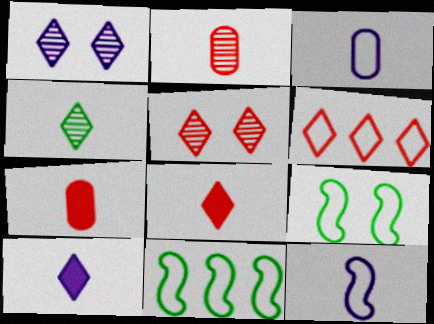[[1, 7, 11], 
[3, 6, 9], 
[4, 7, 12], 
[5, 6, 8]]